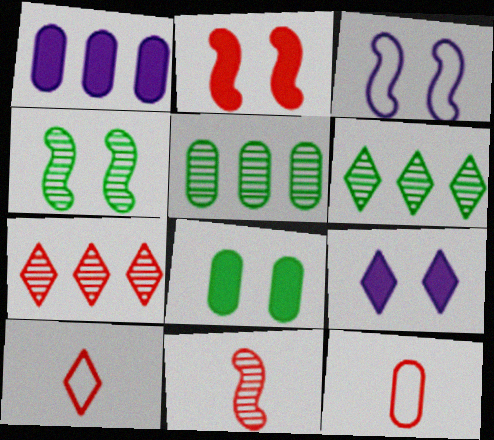[[1, 4, 10], 
[2, 3, 4], 
[2, 7, 12], 
[2, 8, 9], 
[6, 9, 10]]